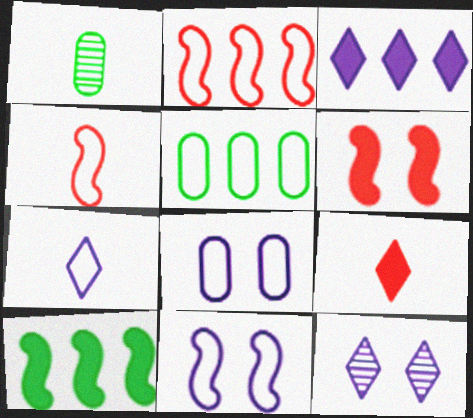[[3, 7, 12]]